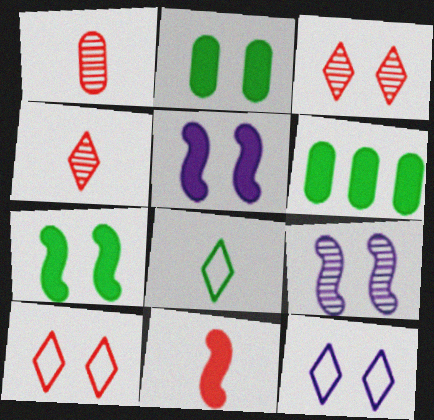[[2, 9, 10]]